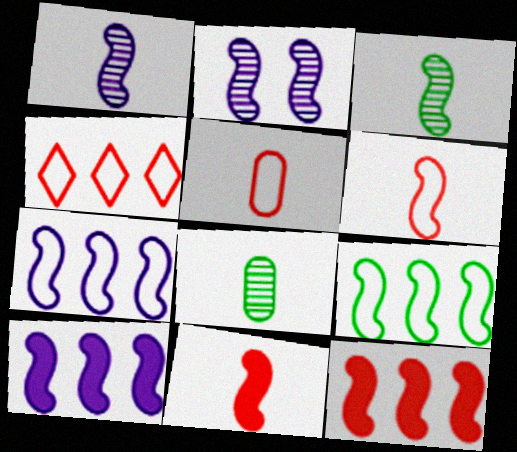[[2, 9, 11]]